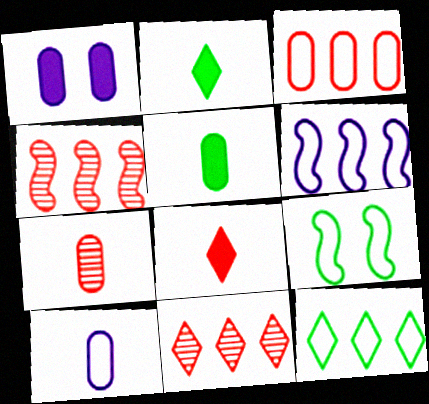[[3, 6, 12], 
[5, 7, 10]]